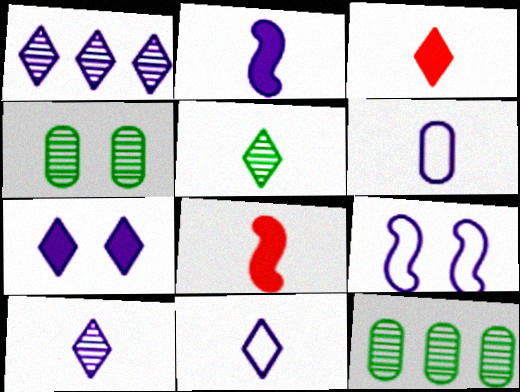[[1, 7, 11], 
[2, 6, 10], 
[3, 5, 11], 
[3, 9, 12], 
[5, 6, 8]]